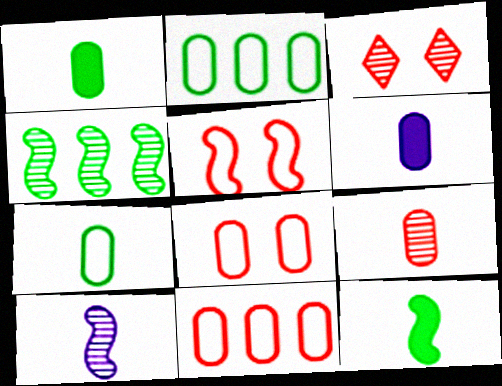[[6, 7, 9]]